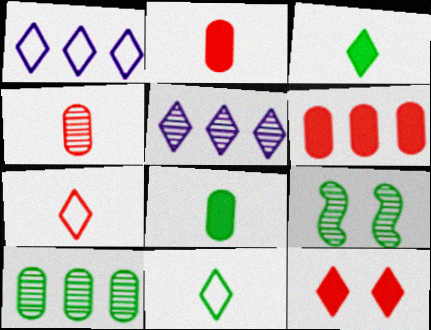[[1, 2, 9], 
[4, 5, 9], 
[5, 11, 12]]